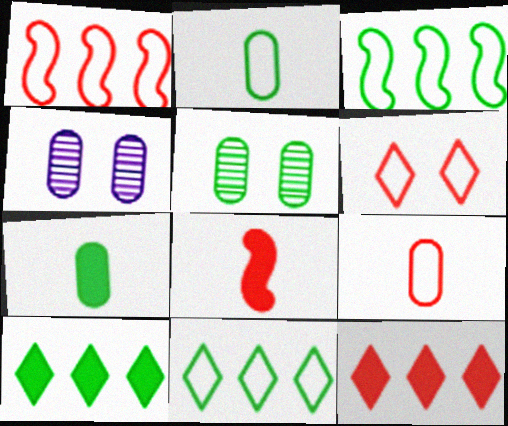[[1, 6, 9], 
[4, 8, 11]]